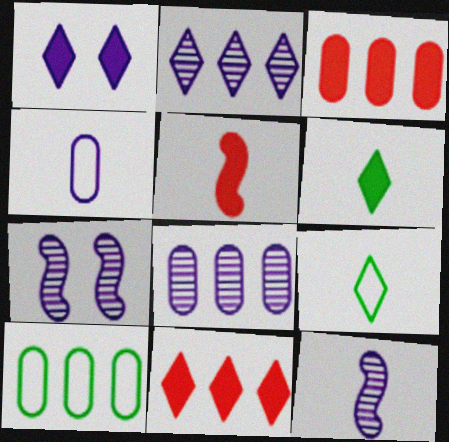[[1, 6, 11], 
[3, 7, 9], 
[3, 8, 10]]